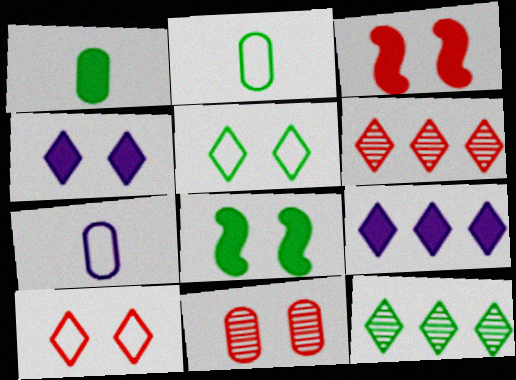[[1, 3, 9], 
[2, 8, 12], 
[3, 7, 12], 
[3, 10, 11], 
[6, 7, 8]]